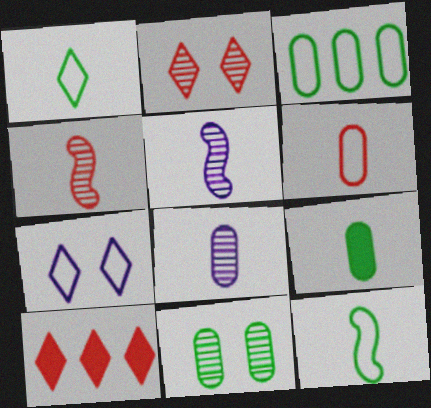[[3, 9, 11], 
[6, 8, 9]]